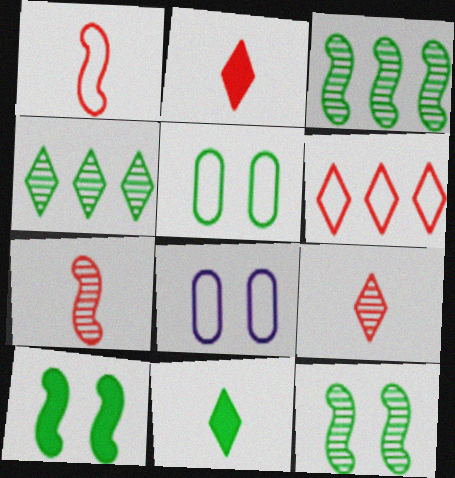[[2, 3, 8], 
[3, 5, 11]]